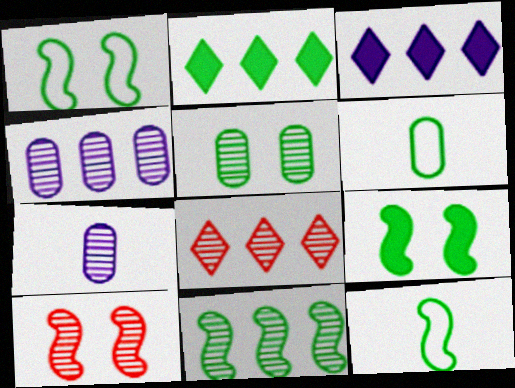[[2, 5, 12], 
[3, 6, 10], 
[4, 8, 11], 
[9, 11, 12]]